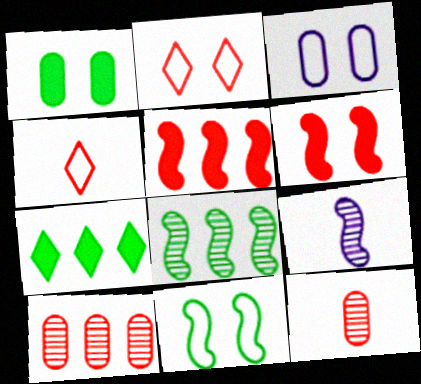[[2, 3, 11], 
[2, 5, 12], 
[4, 6, 10], 
[5, 9, 11]]